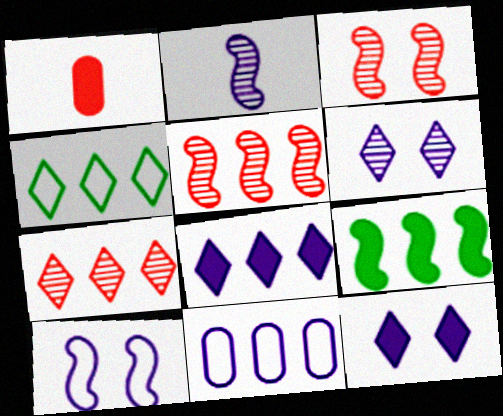[[1, 9, 12], 
[2, 11, 12], 
[4, 7, 8], 
[7, 9, 11]]